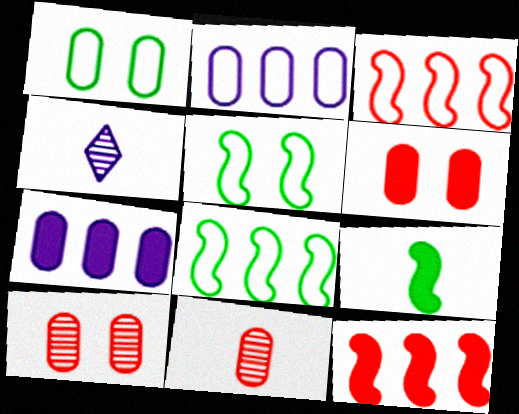[[1, 4, 12], 
[1, 7, 11], 
[4, 6, 8]]